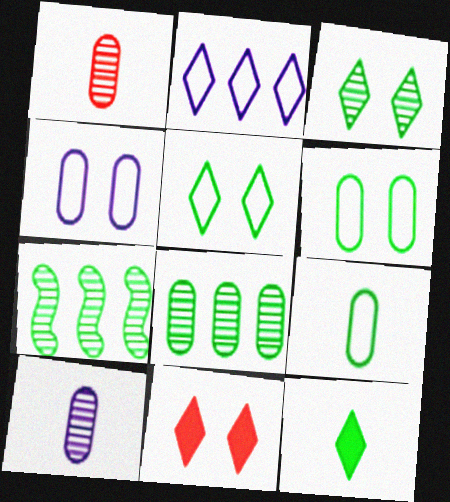[[6, 7, 12]]